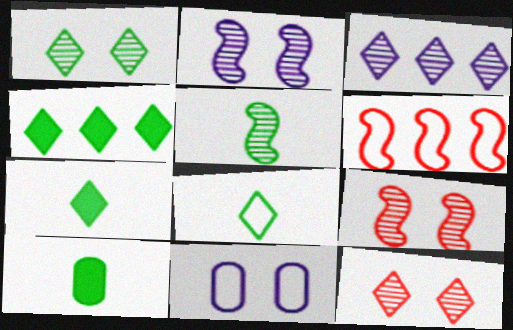[[1, 4, 8], 
[5, 8, 10], 
[6, 8, 11]]